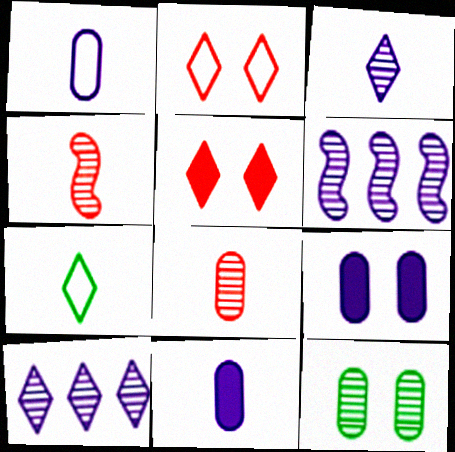[[4, 7, 11], 
[4, 10, 12], 
[5, 7, 10]]